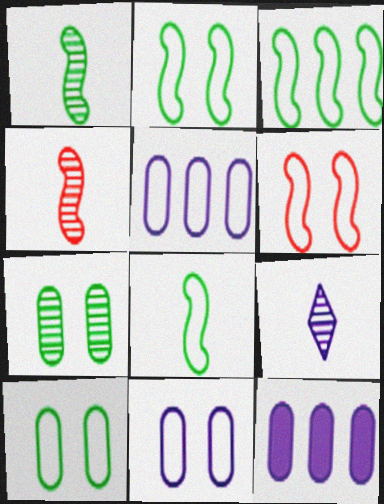[[2, 3, 8]]